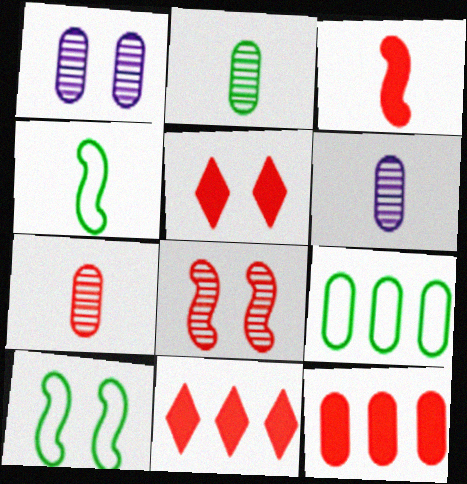[[1, 4, 11], 
[1, 5, 10], 
[2, 6, 7], 
[3, 5, 12], 
[6, 10, 11]]